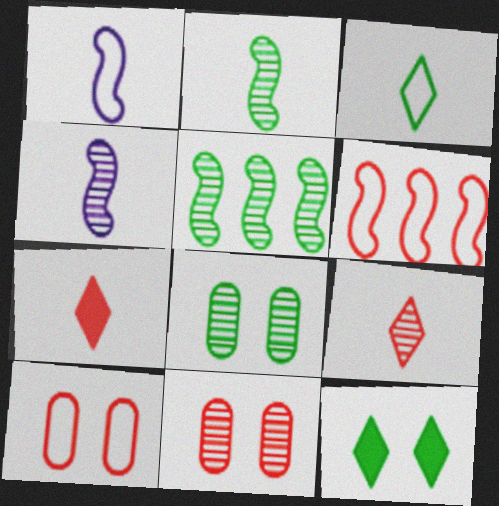[[6, 7, 11]]